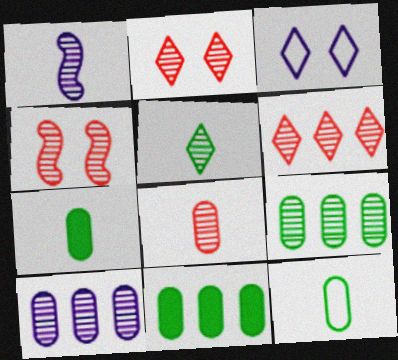[[1, 2, 9], 
[1, 5, 8], 
[4, 5, 10], 
[4, 6, 8]]